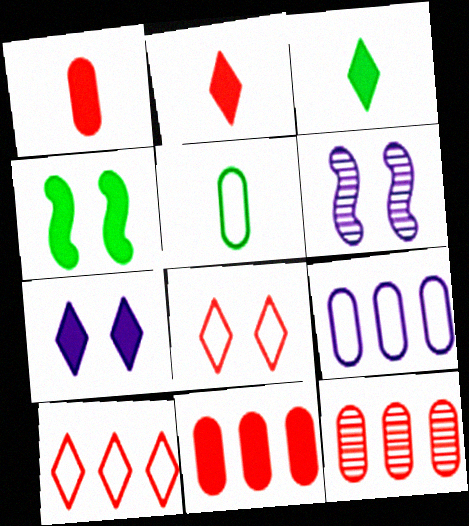[]